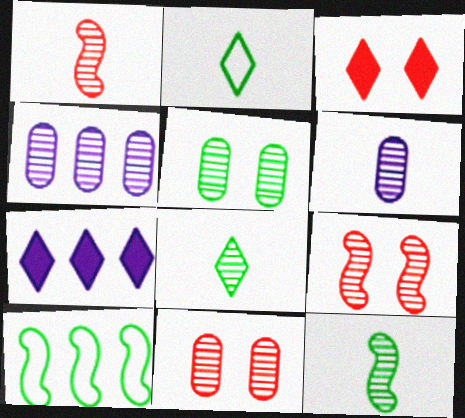[[1, 6, 8], 
[3, 6, 10], 
[4, 8, 9]]